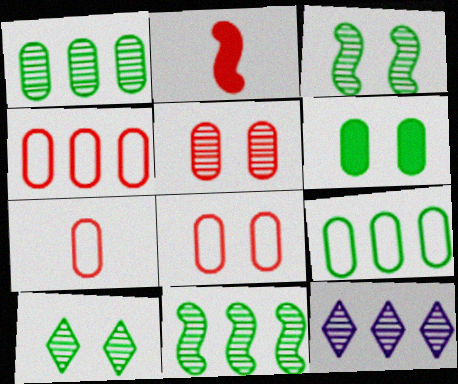[[4, 7, 8]]